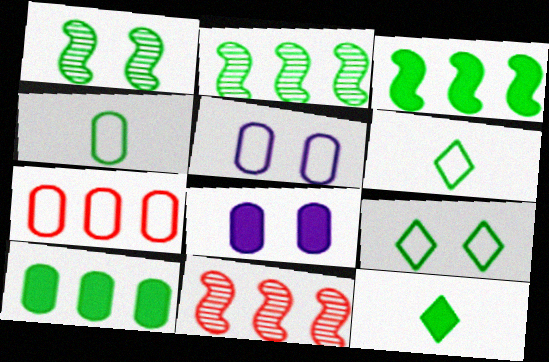[[1, 6, 10], 
[4, 5, 7], 
[5, 11, 12], 
[6, 8, 11]]